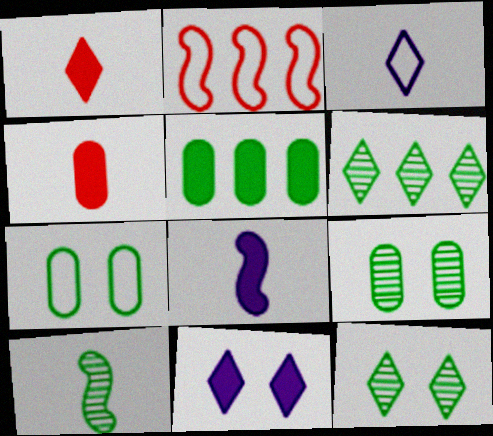[[2, 3, 7], 
[3, 4, 10], 
[6, 9, 10]]